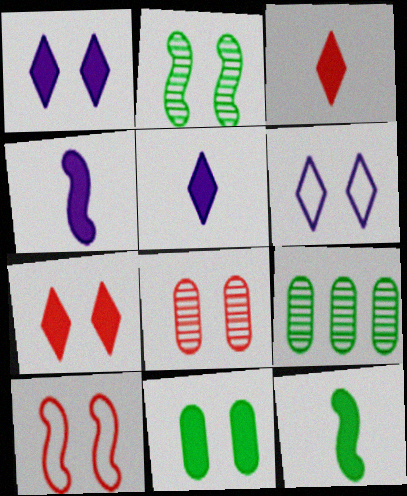[[5, 9, 10], 
[7, 8, 10]]